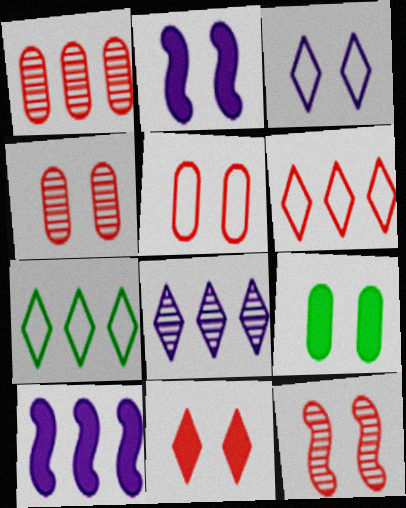[[1, 7, 10], 
[2, 9, 11], 
[3, 9, 12], 
[5, 11, 12]]